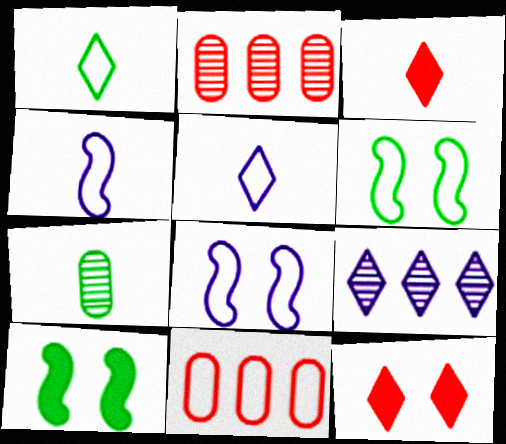[[1, 8, 11], 
[1, 9, 12], 
[2, 5, 10], 
[3, 4, 7], 
[5, 6, 11]]